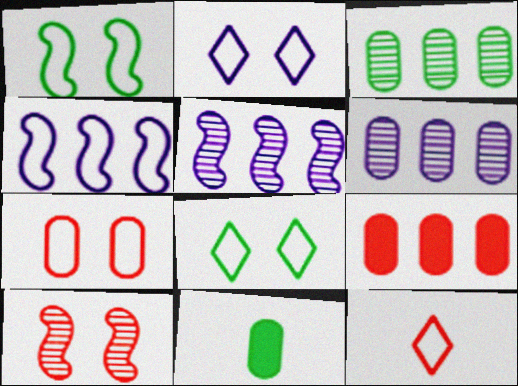[[1, 2, 7], 
[6, 7, 11], 
[9, 10, 12]]